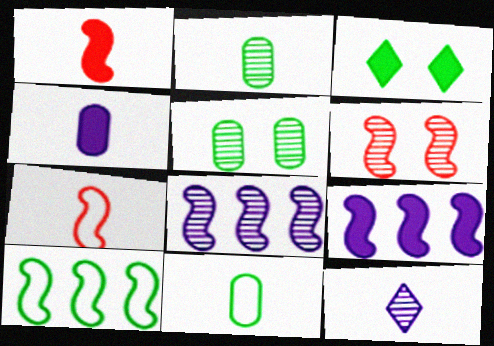[[1, 11, 12], 
[2, 3, 10]]